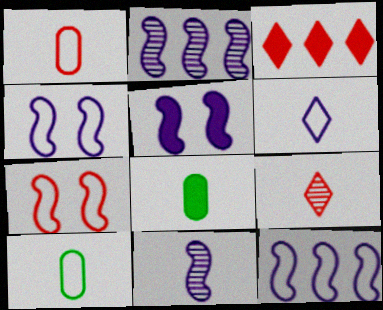[[3, 5, 8], 
[5, 11, 12]]